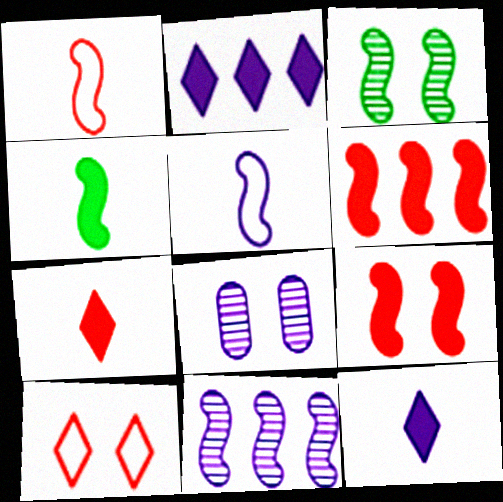[[2, 5, 8], 
[3, 5, 6]]